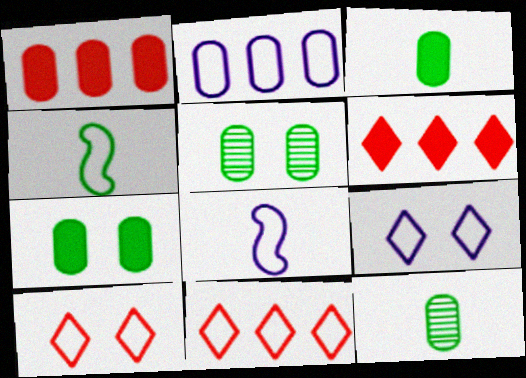[[2, 4, 10], 
[2, 8, 9], 
[5, 6, 8]]